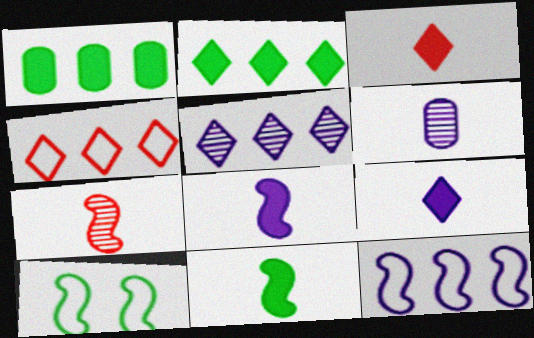[[2, 4, 5]]